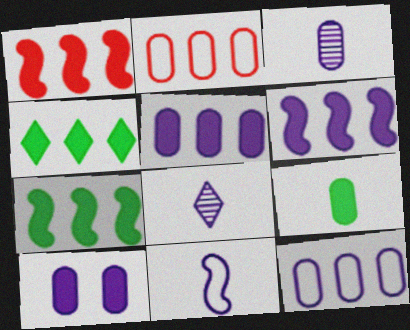[[1, 4, 5], 
[1, 6, 7], 
[3, 10, 12]]